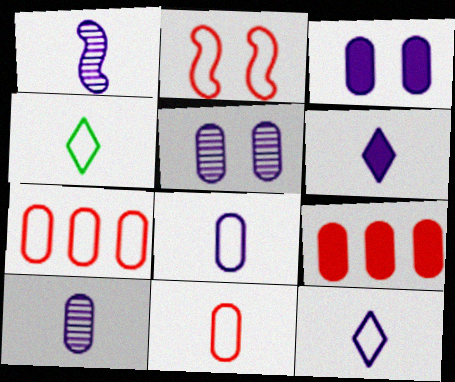[[1, 6, 8]]